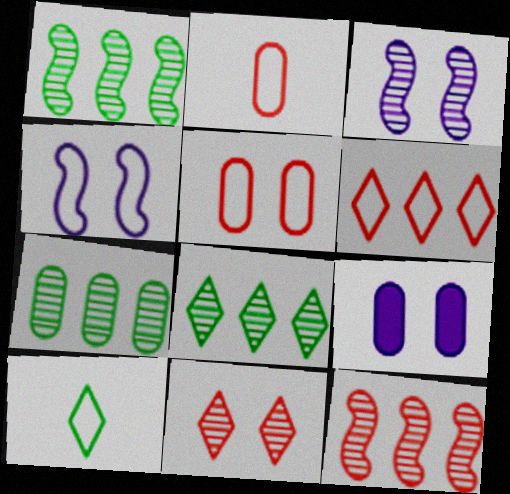[[1, 7, 8], 
[2, 7, 9], 
[9, 10, 12]]